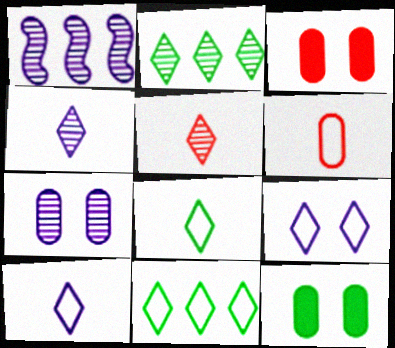[[1, 3, 8], 
[1, 4, 7]]